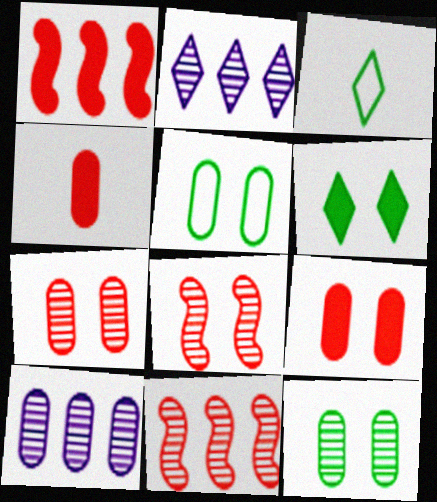[[4, 5, 10]]